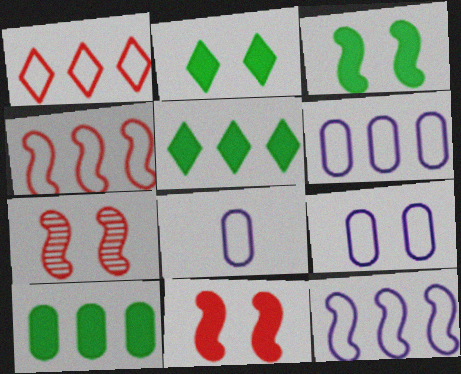[[2, 7, 9], 
[5, 7, 8], 
[6, 8, 9]]